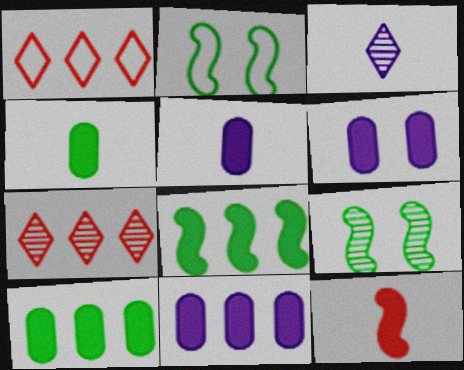[[1, 5, 9], 
[2, 5, 7], 
[5, 6, 11]]